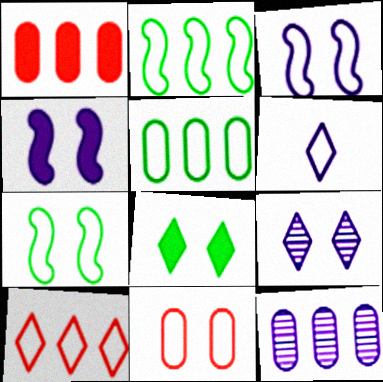[[1, 5, 12], 
[2, 6, 11], 
[4, 6, 12]]